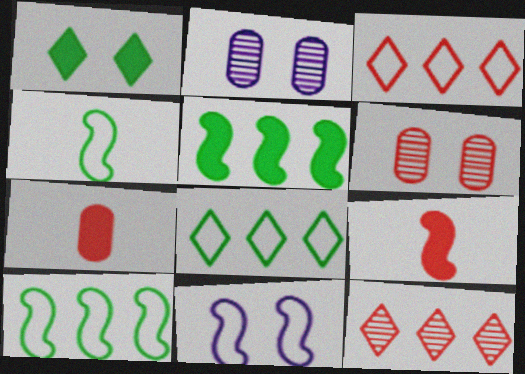[[1, 6, 11], 
[2, 8, 9], 
[3, 6, 9]]